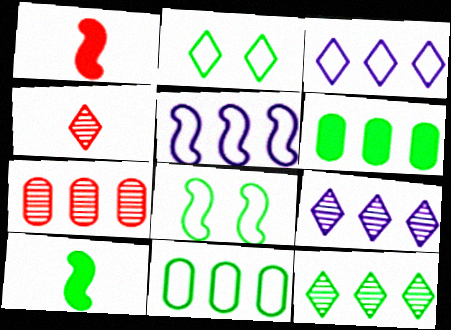[]